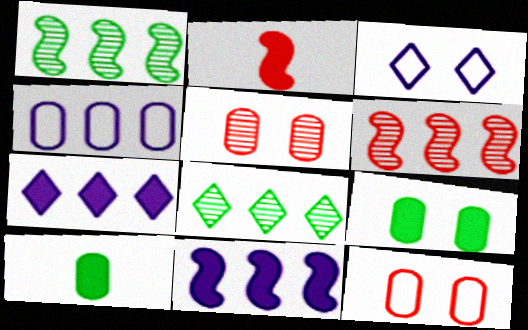[[2, 7, 9], 
[3, 6, 10], 
[4, 5, 10]]